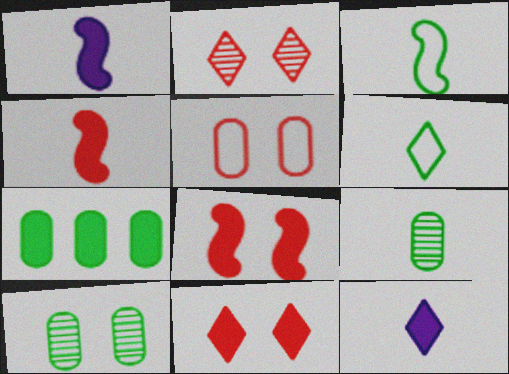[[1, 7, 11], 
[2, 5, 8], 
[7, 8, 12]]